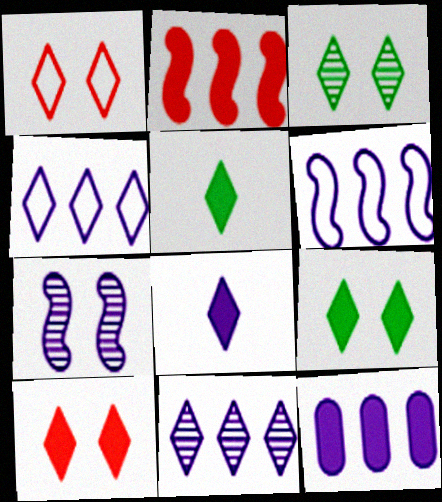[[1, 5, 11], 
[6, 11, 12]]